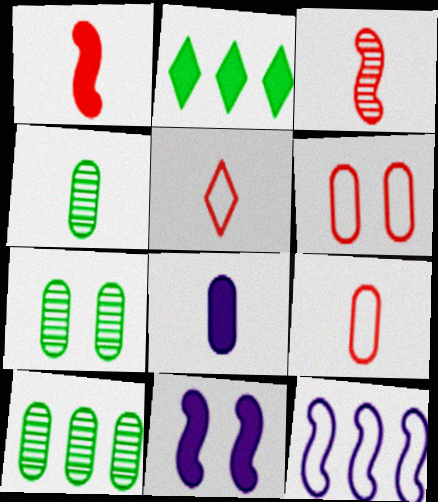[[4, 7, 10], 
[4, 8, 9], 
[5, 10, 11], 
[6, 8, 10]]